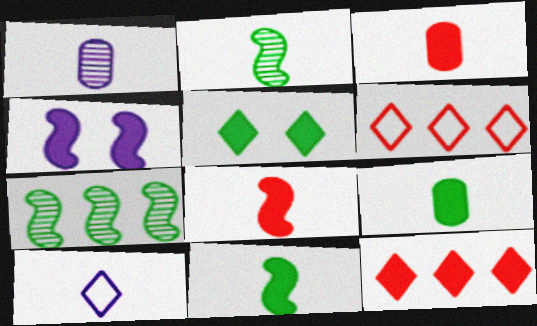[[2, 3, 10], 
[4, 9, 12]]